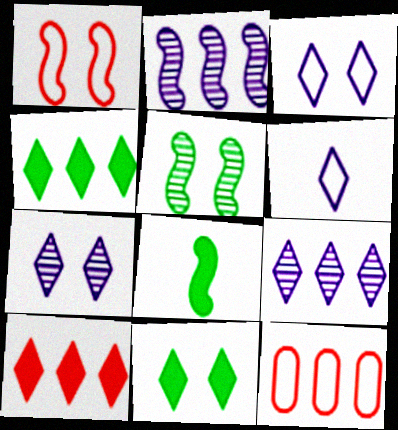[[1, 2, 8], 
[2, 4, 12], 
[7, 8, 12]]